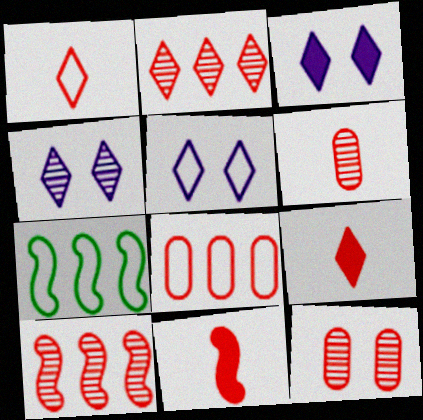[[1, 6, 11], 
[3, 4, 5], 
[3, 6, 7]]